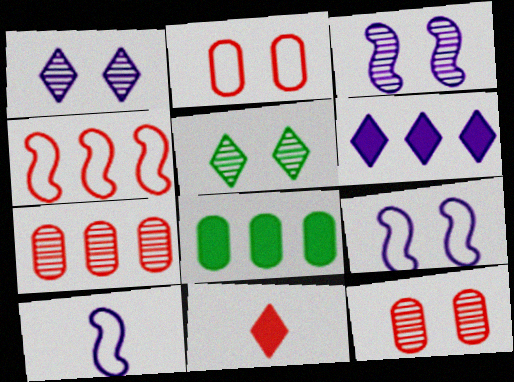[[3, 5, 12], 
[4, 11, 12]]